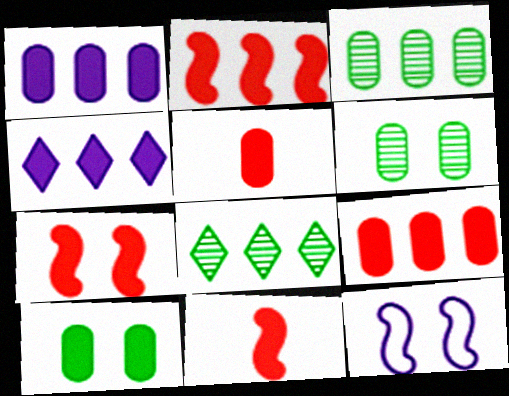[[1, 5, 10], 
[2, 7, 11], 
[4, 10, 11], 
[5, 8, 12]]